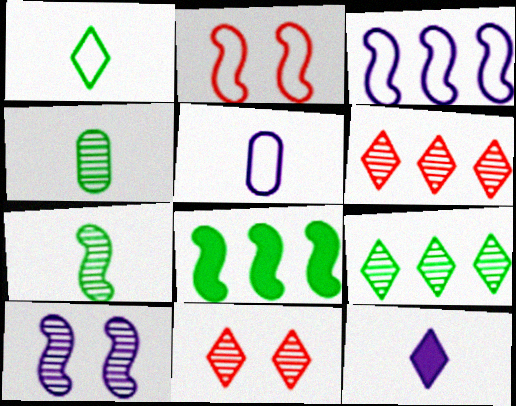[[4, 6, 10], 
[5, 8, 11]]